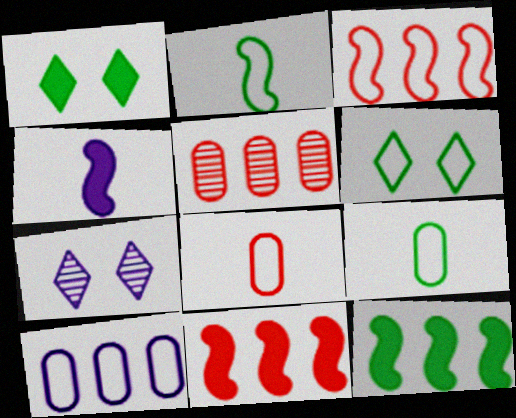[[4, 5, 6], 
[4, 7, 10], 
[7, 8, 12], 
[7, 9, 11]]